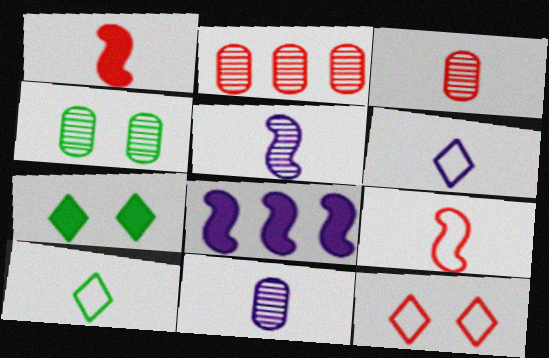[[1, 2, 12], 
[1, 10, 11], 
[2, 4, 11]]